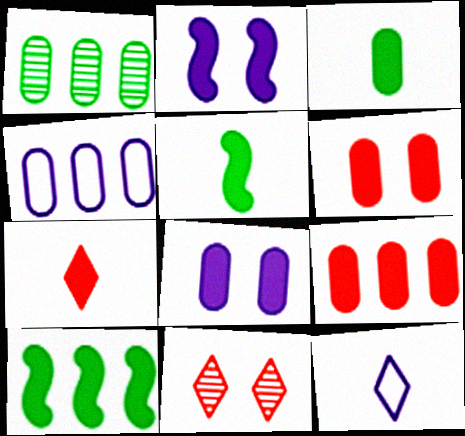[[1, 4, 9], 
[3, 8, 9], 
[4, 5, 11], 
[7, 8, 10]]